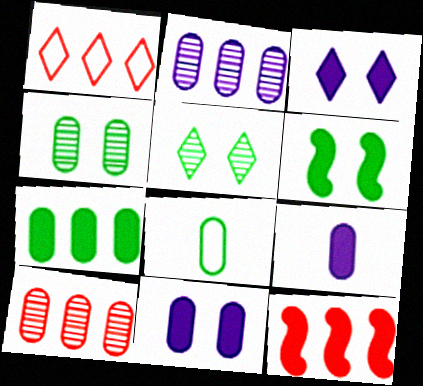[[1, 10, 12], 
[4, 7, 8], 
[8, 10, 11]]